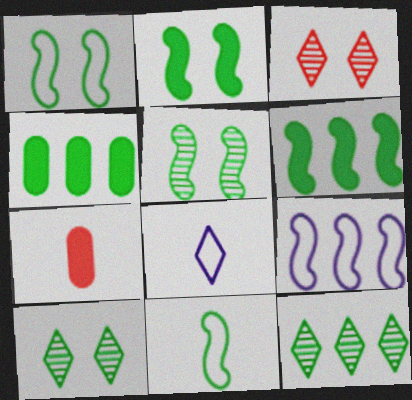[[1, 2, 5], 
[4, 10, 11], 
[5, 6, 11], 
[7, 9, 10]]